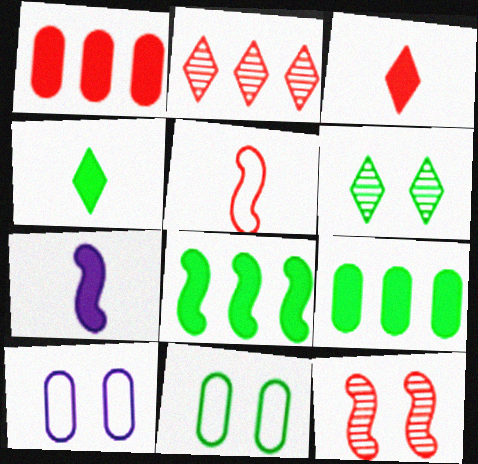[[2, 7, 11]]